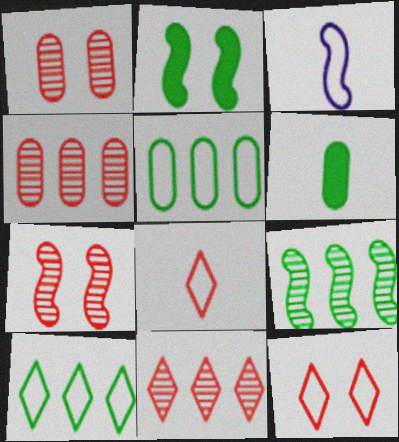[[3, 5, 12]]